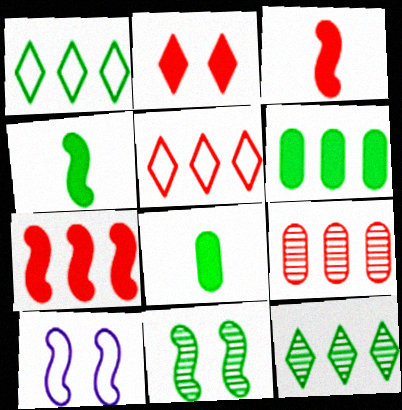[[1, 8, 11], 
[5, 7, 9]]